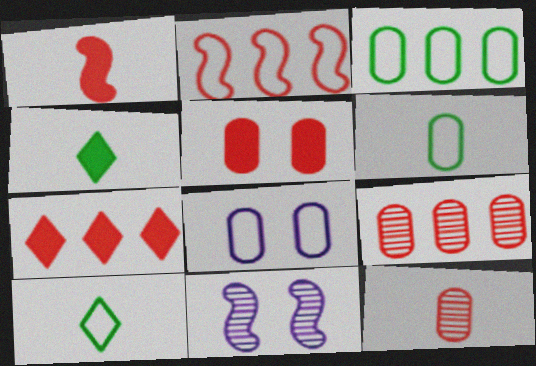[[1, 5, 7], 
[2, 7, 9], 
[2, 8, 10], 
[6, 7, 11]]